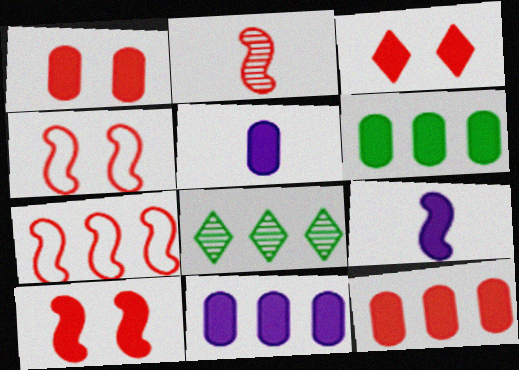[[1, 3, 10], 
[1, 5, 6], 
[2, 7, 10], 
[3, 6, 9], 
[4, 5, 8], 
[6, 11, 12], 
[7, 8, 11]]